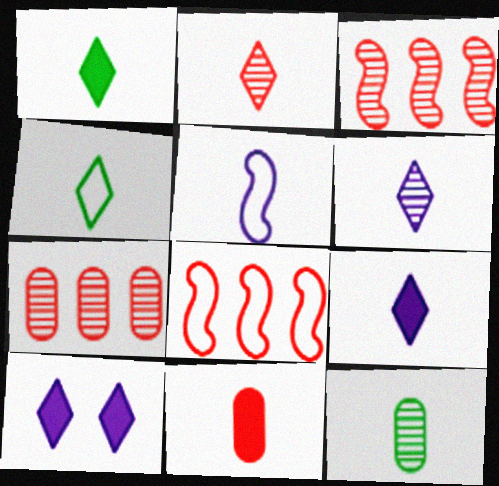[[2, 4, 9], 
[8, 10, 12]]